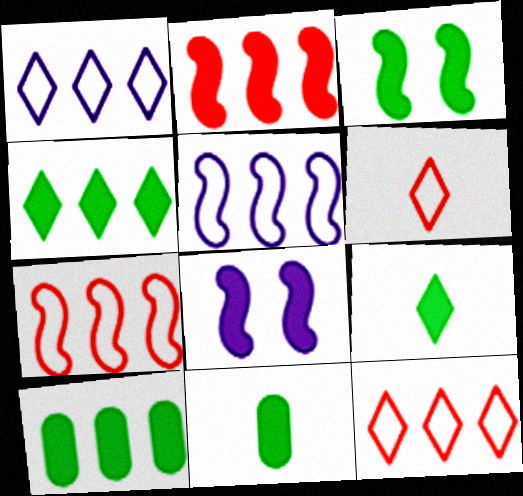[[3, 4, 11], 
[3, 9, 10]]